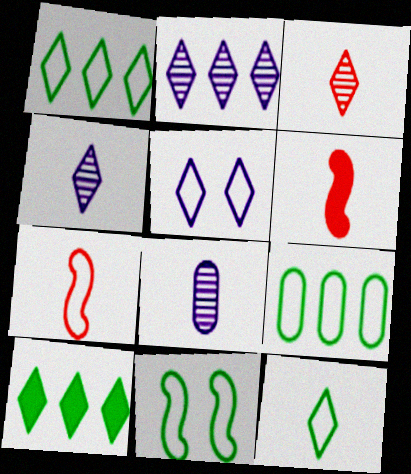[[3, 5, 10], 
[5, 7, 9], 
[6, 8, 12], 
[9, 11, 12]]